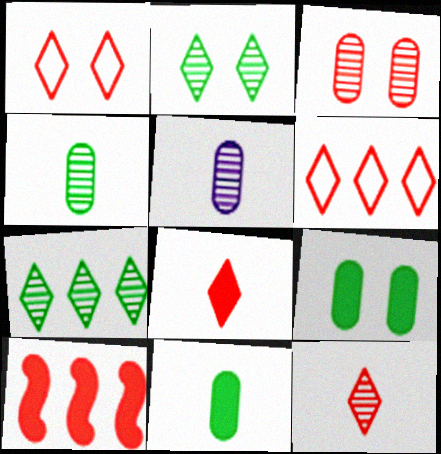[]